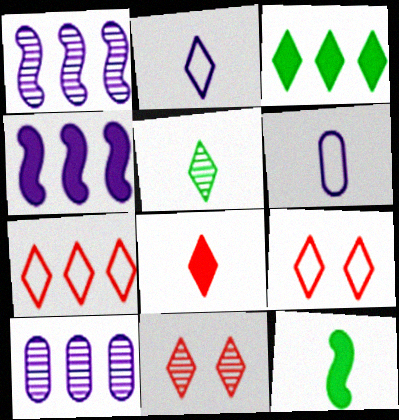[[2, 3, 11], 
[2, 5, 8], 
[7, 8, 11], 
[9, 10, 12]]